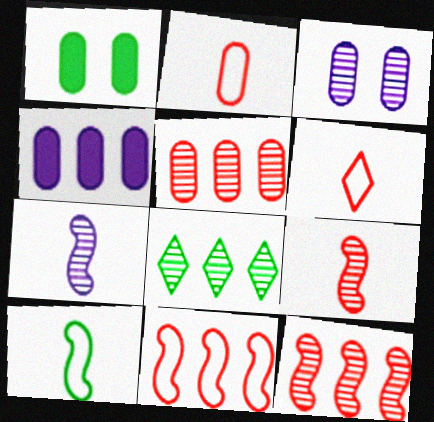[[1, 8, 10], 
[3, 8, 9], 
[4, 8, 11]]